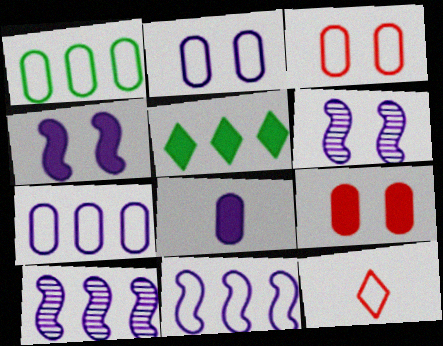[]